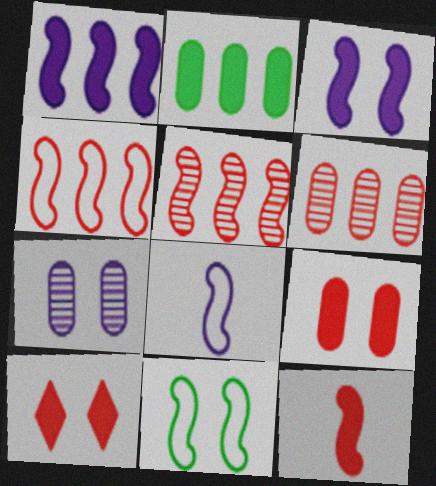[[4, 8, 11], 
[7, 10, 11]]